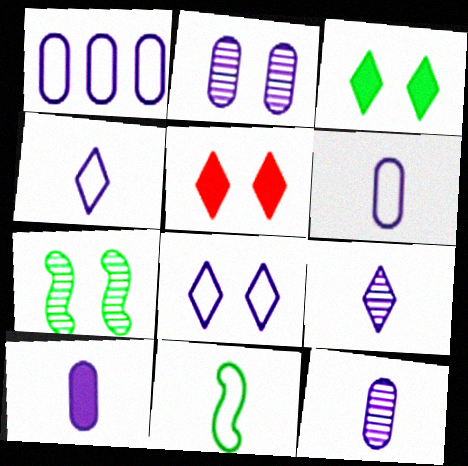[[1, 2, 10], 
[6, 10, 12]]